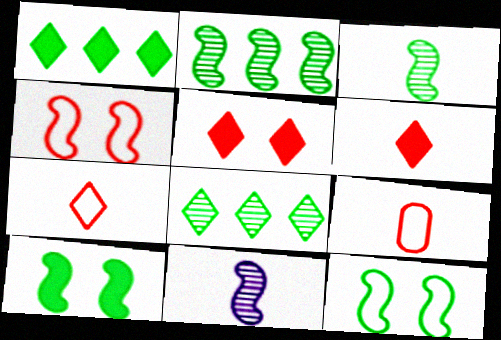[]